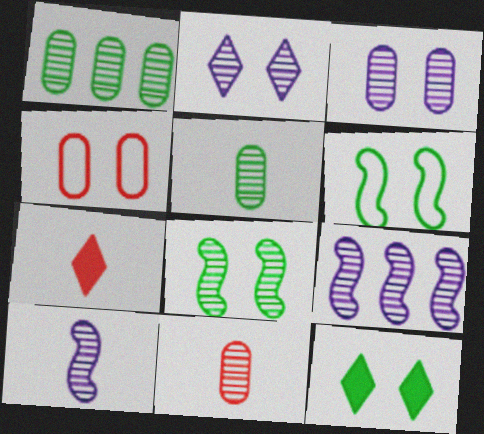[[1, 3, 11]]